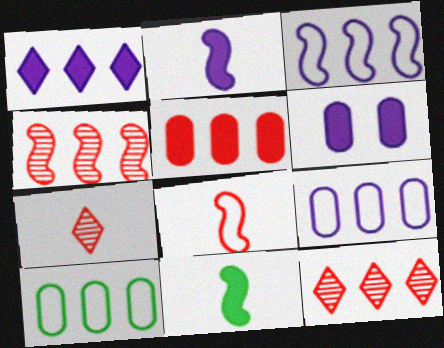[[1, 2, 6], 
[1, 4, 10]]